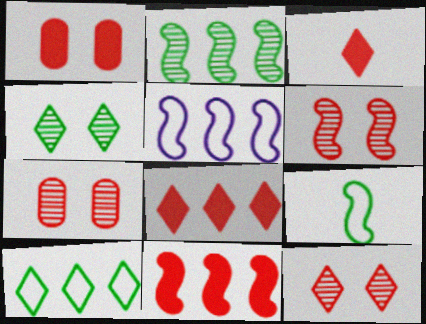[[1, 3, 11], 
[2, 5, 11], 
[6, 7, 12]]